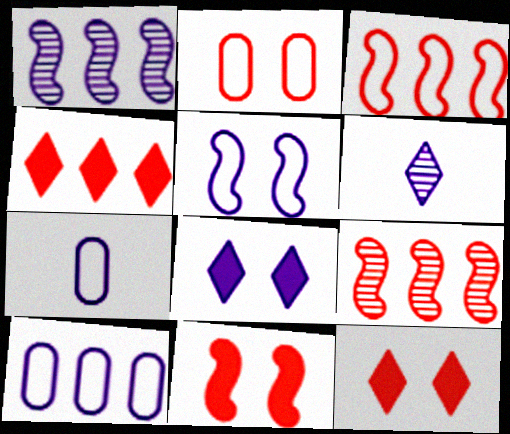[[1, 7, 8]]